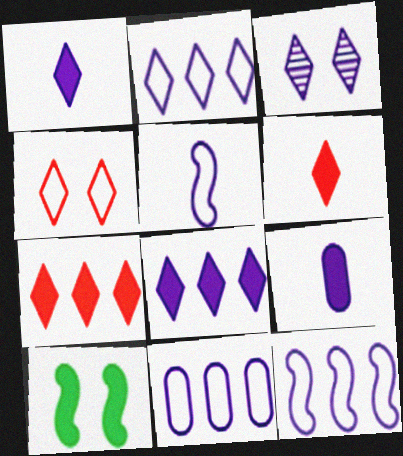[[1, 2, 3], 
[2, 11, 12], 
[3, 9, 12], 
[7, 9, 10]]